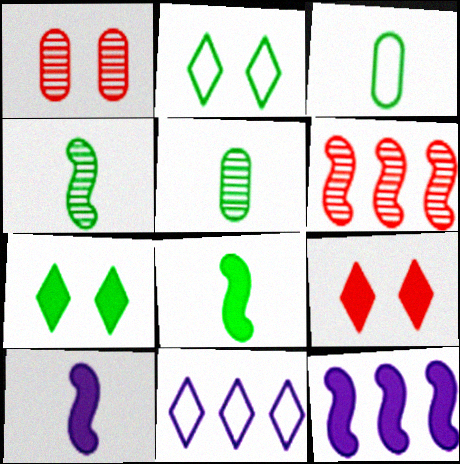[[1, 8, 11]]